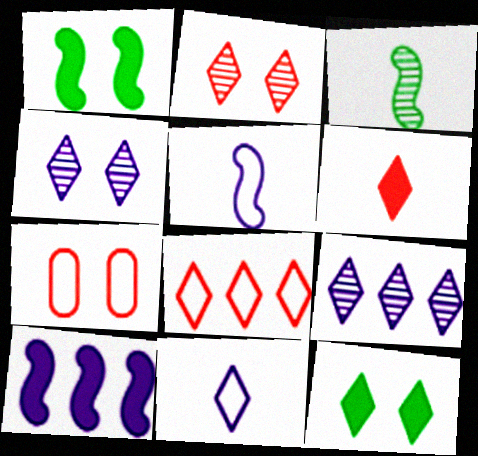[[1, 4, 7], 
[2, 6, 8]]